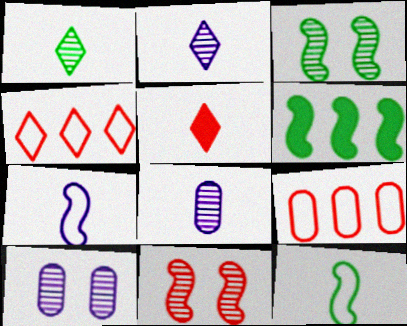[[3, 6, 12], 
[5, 8, 12], 
[5, 9, 11], 
[6, 7, 11]]